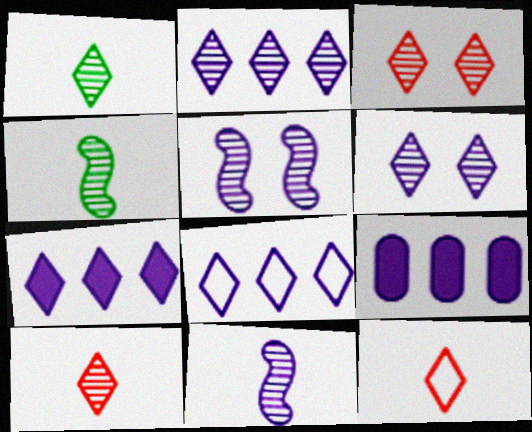[[1, 2, 3], 
[2, 7, 8]]